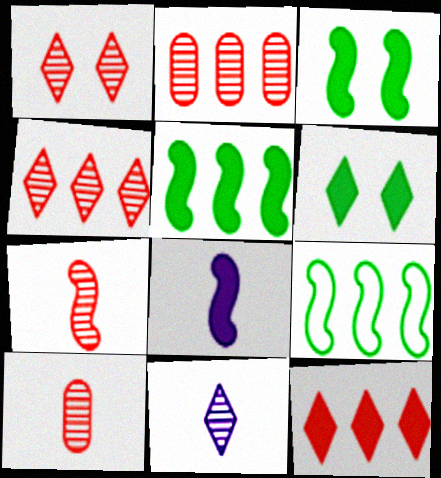[[1, 2, 7]]